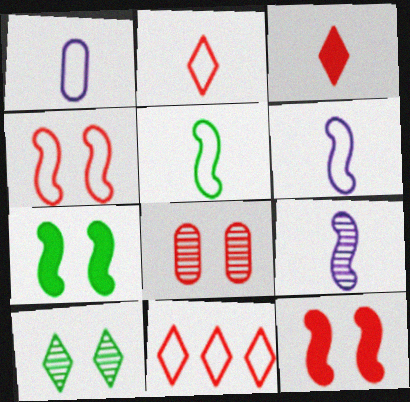[[1, 2, 5]]